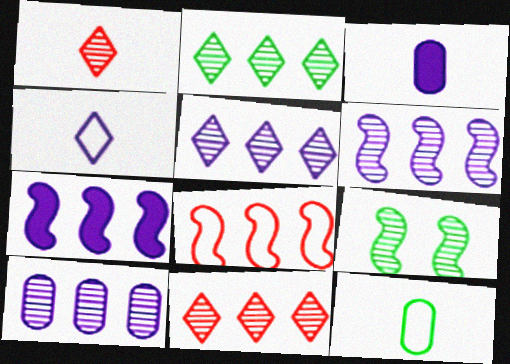[[1, 9, 10], 
[2, 5, 11], 
[5, 6, 10]]